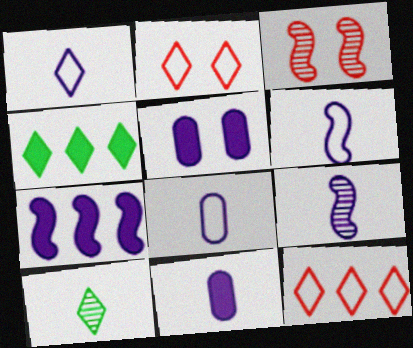[[1, 6, 8], 
[1, 9, 11], 
[3, 4, 8]]